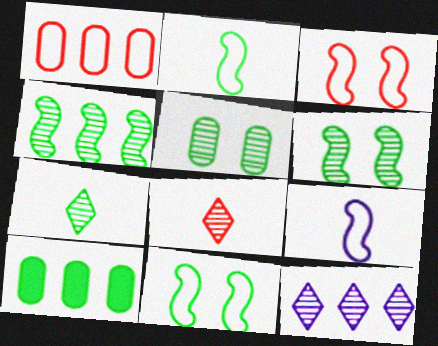[[4, 5, 7], 
[7, 10, 11]]